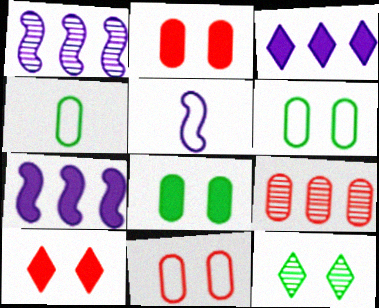[[1, 4, 10]]